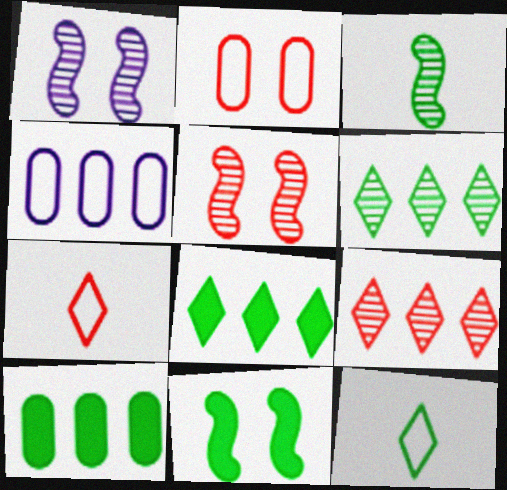[[1, 7, 10]]